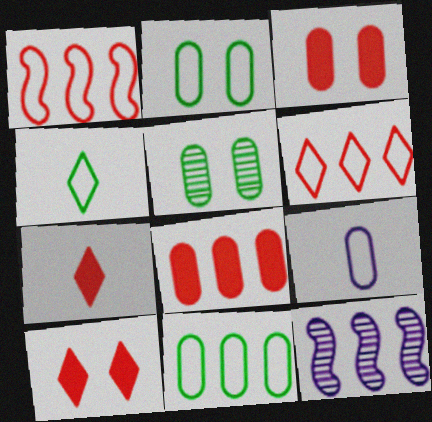[[2, 7, 12], 
[3, 4, 12], 
[5, 8, 9]]